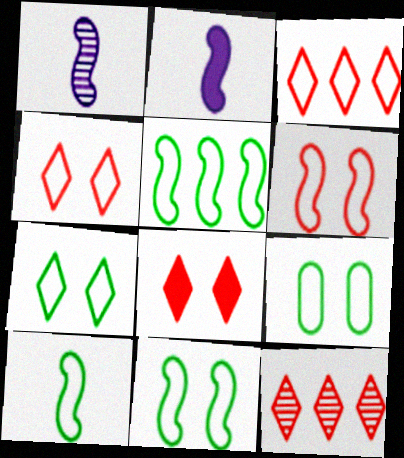[[2, 9, 12], 
[5, 10, 11], 
[7, 9, 11]]